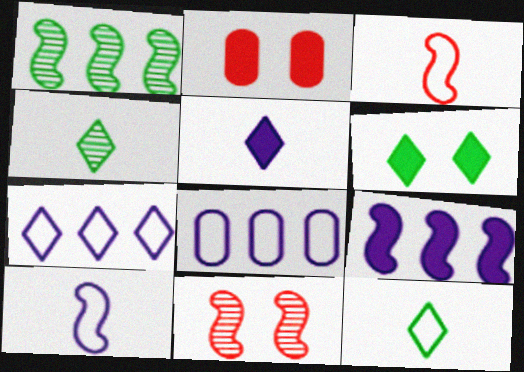[]